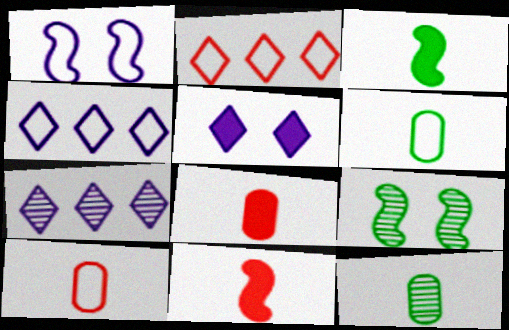[[1, 2, 6], 
[4, 8, 9]]